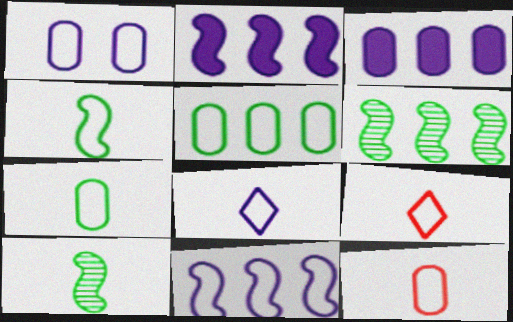[[1, 5, 12], 
[1, 8, 11], 
[4, 8, 12]]